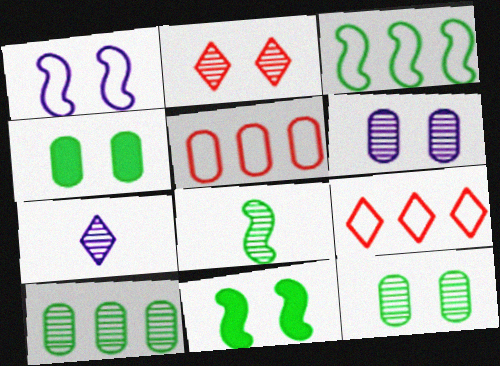[[1, 2, 4], 
[3, 8, 11], 
[5, 7, 11]]